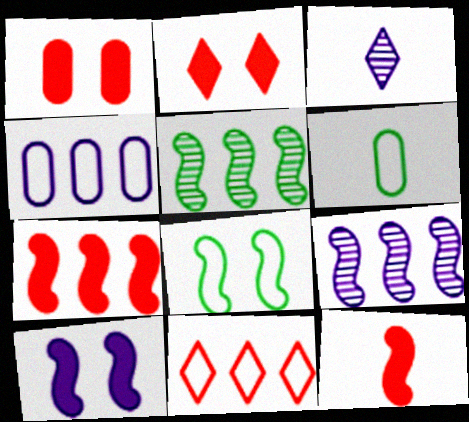[[2, 6, 9], 
[3, 4, 10], 
[3, 6, 12], 
[8, 9, 12]]